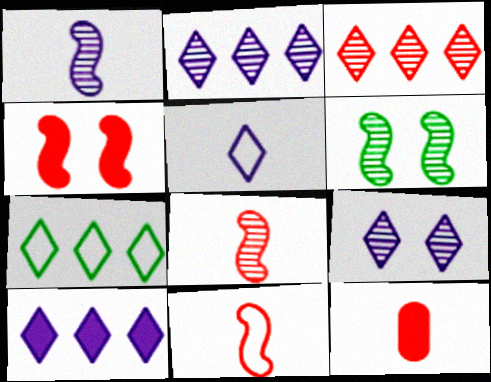[[3, 7, 10], 
[5, 9, 10]]